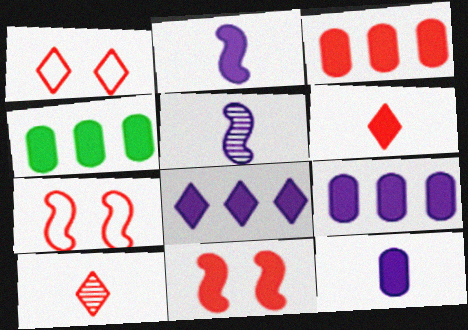[[1, 4, 5], 
[3, 4, 9], 
[3, 6, 11], 
[3, 7, 10]]